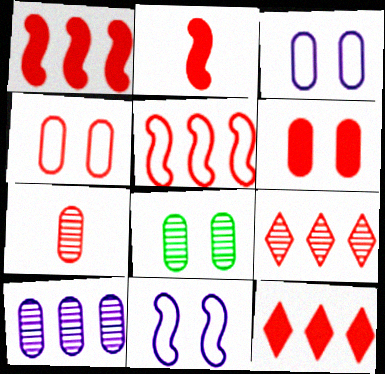[[2, 4, 9], 
[2, 6, 12], 
[3, 6, 8], 
[7, 8, 10]]